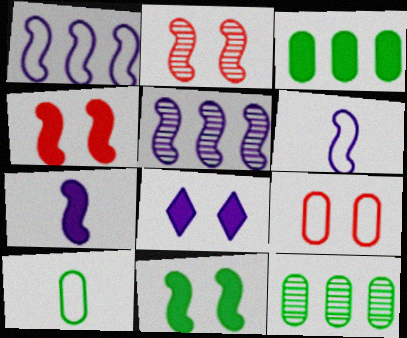[]